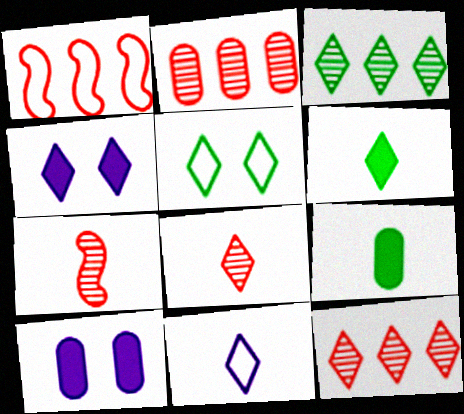[[3, 5, 6], 
[6, 8, 11], 
[7, 9, 11]]